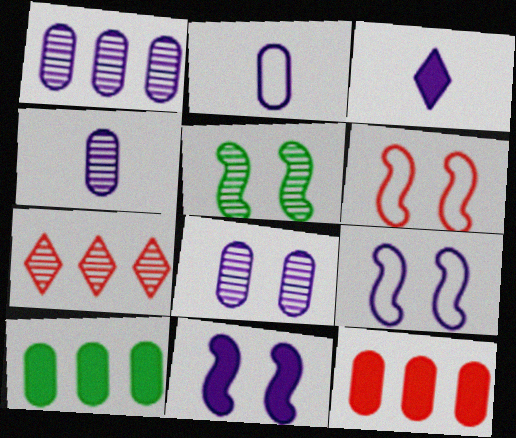[[1, 3, 9], 
[1, 4, 8], 
[4, 5, 7], 
[5, 6, 11]]